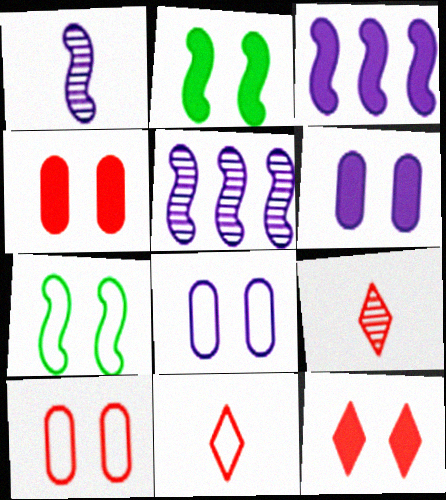[[2, 6, 12]]